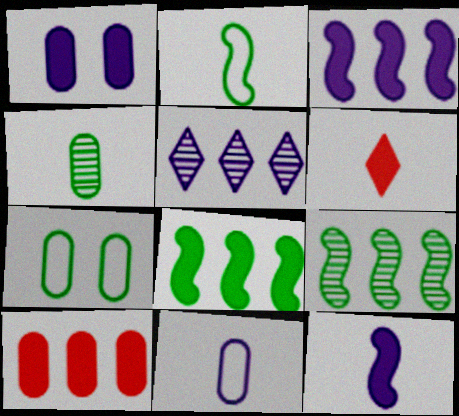[[1, 6, 8]]